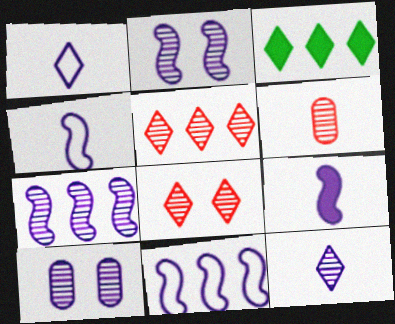[[1, 3, 8], 
[2, 9, 11], 
[7, 10, 12]]